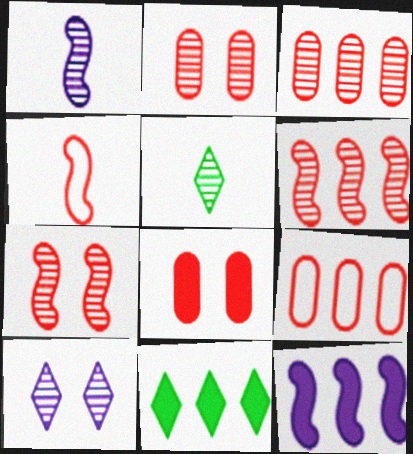[]